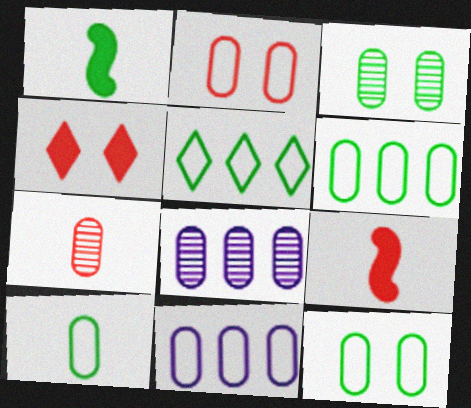[[1, 3, 5], 
[2, 10, 11], 
[3, 7, 8], 
[6, 10, 12]]